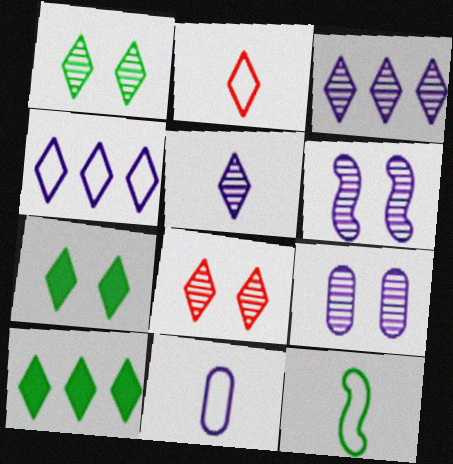[[2, 3, 7], 
[2, 11, 12]]